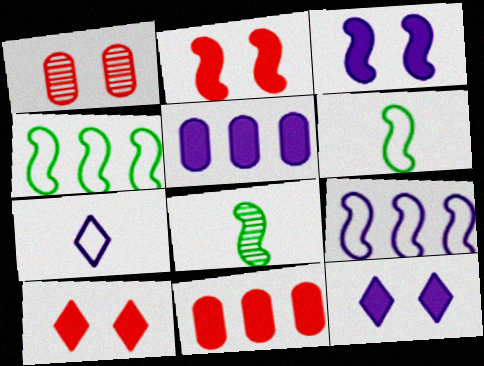[[2, 8, 9]]